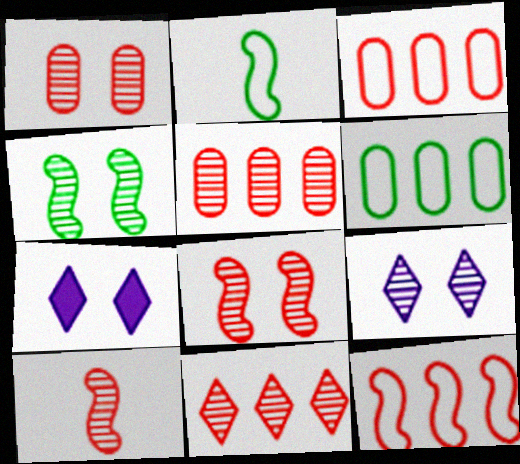[[1, 4, 9], 
[1, 10, 11], 
[2, 5, 7], 
[6, 7, 10]]